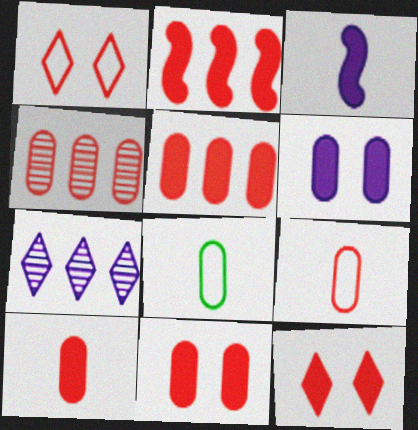[[2, 10, 12], 
[4, 6, 8], 
[4, 9, 11], 
[5, 10, 11]]